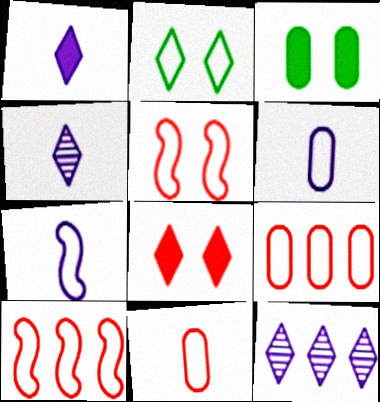[[2, 6, 10], 
[2, 7, 9], 
[3, 4, 10]]